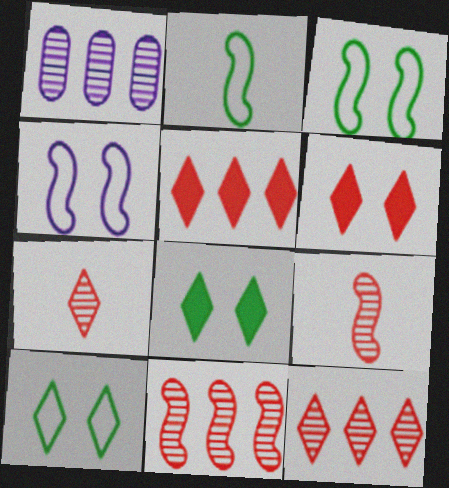[[1, 2, 6]]